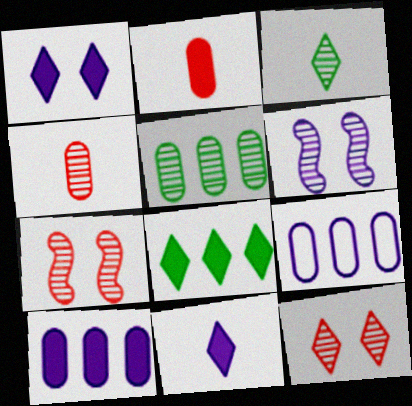[[6, 9, 11]]